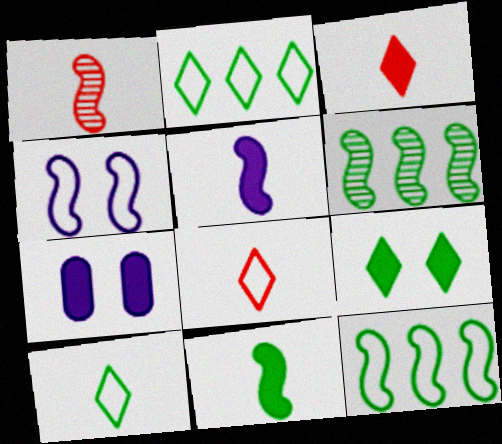[[1, 2, 7], 
[6, 7, 8]]